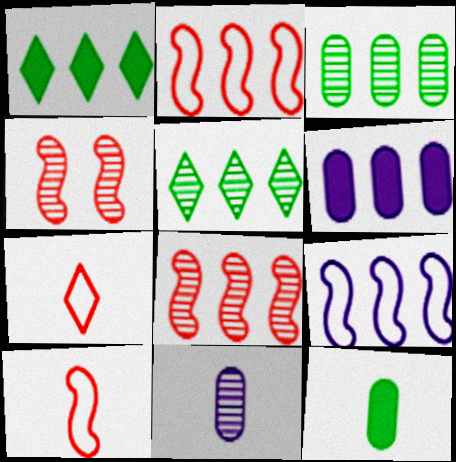[[2, 5, 6], 
[4, 5, 11]]